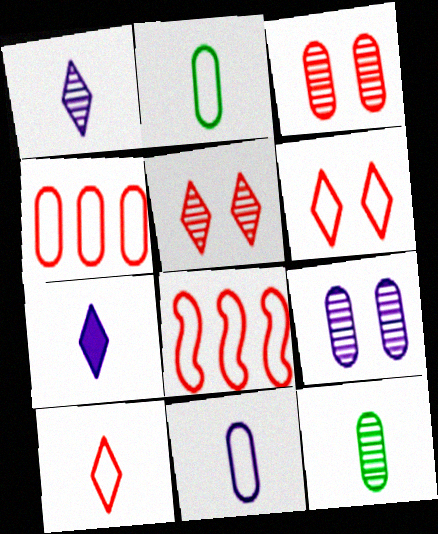[]